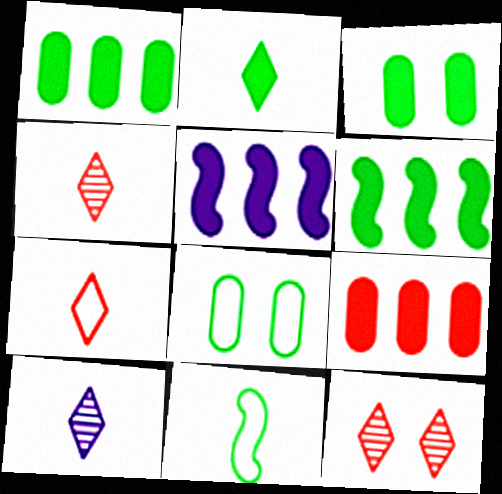[[2, 3, 6], 
[2, 7, 10], 
[4, 5, 8]]